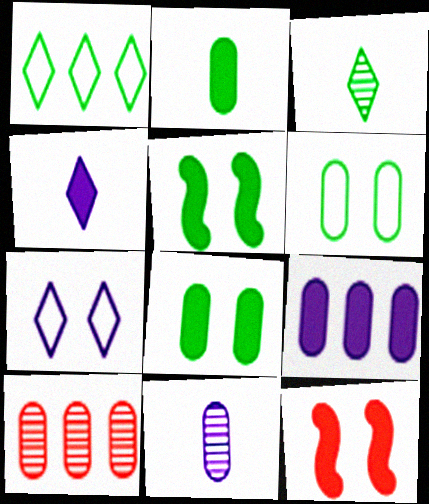[[1, 11, 12]]